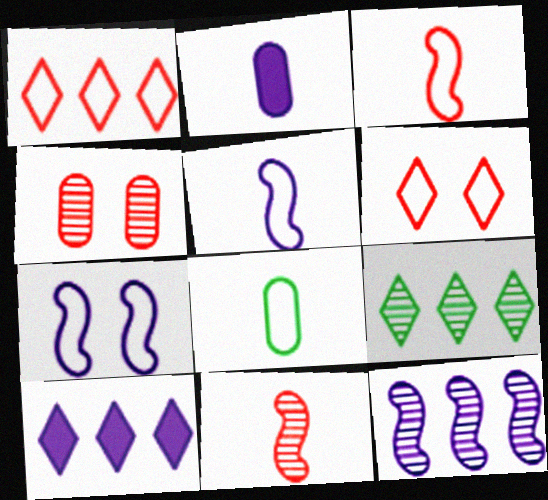[[1, 7, 8], 
[1, 9, 10]]